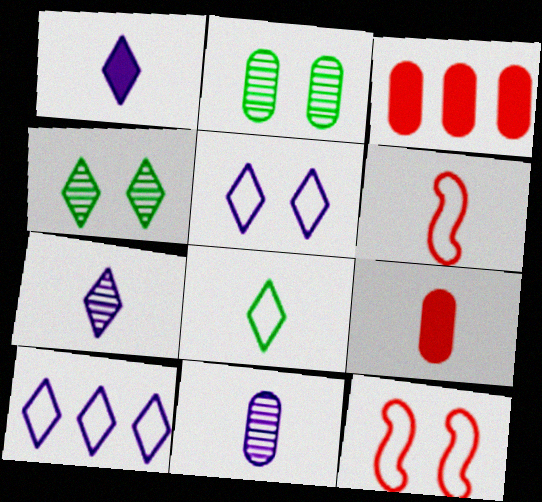[]